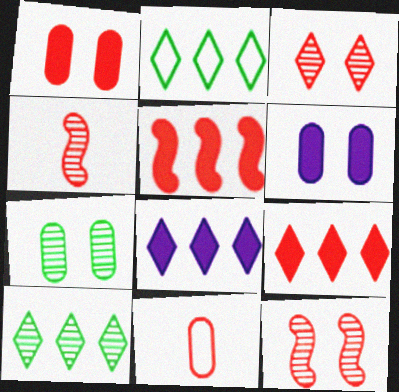[[2, 4, 6], 
[3, 5, 11], 
[9, 11, 12]]